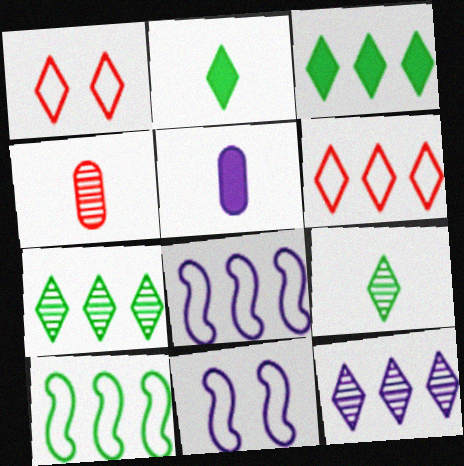[[1, 2, 12], 
[3, 4, 11], 
[3, 6, 12], 
[5, 11, 12]]